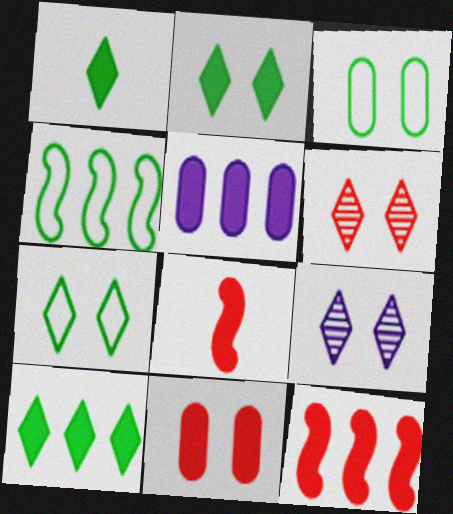[[1, 2, 10], 
[2, 5, 8], 
[5, 10, 12]]